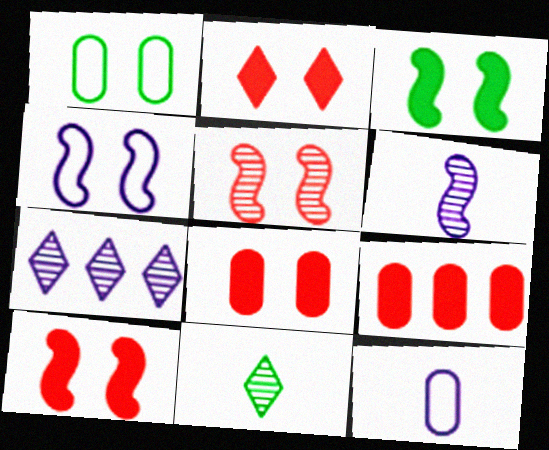[[2, 8, 10], 
[3, 4, 5], 
[4, 9, 11]]